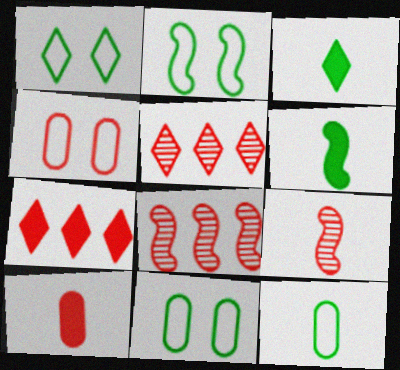[[1, 2, 11], 
[4, 7, 9]]